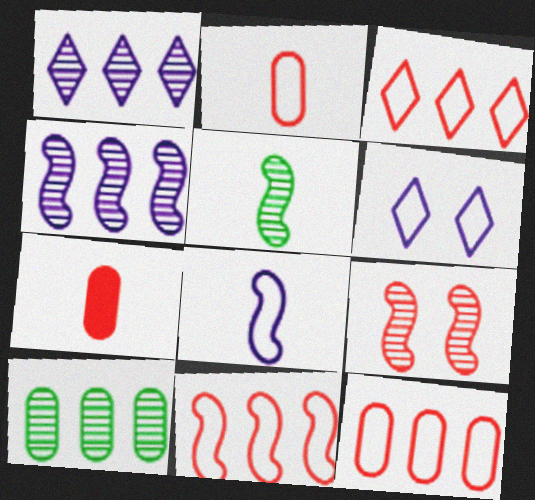[[3, 7, 9], 
[3, 11, 12], 
[4, 5, 9]]